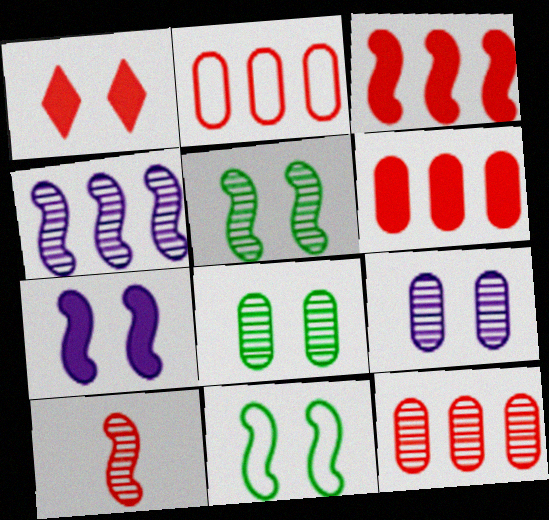[[1, 2, 10], 
[1, 9, 11], 
[2, 6, 12], 
[4, 5, 10]]